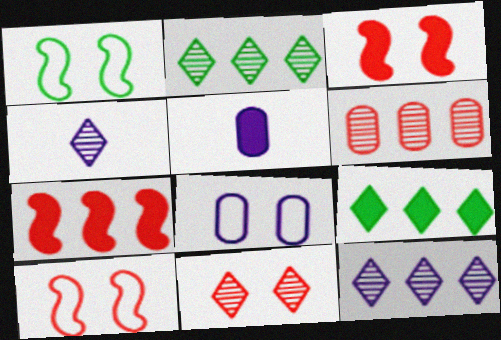[[2, 4, 11], 
[2, 5, 10], 
[3, 5, 9]]